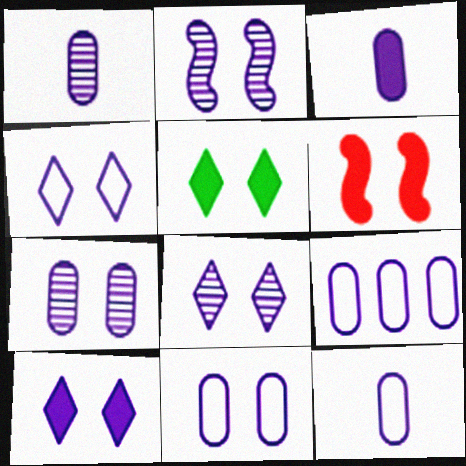[[1, 3, 12], 
[2, 7, 8], 
[2, 10, 11], 
[3, 7, 9], 
[4, 8, 10], 
[9, 11, 12]]